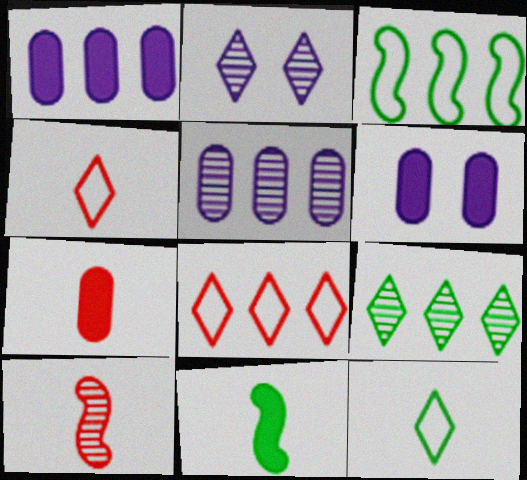[[2, 3, 7], 
[4, 7, 10]]